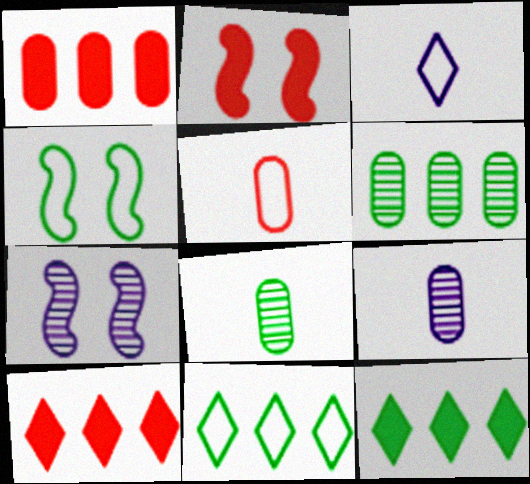[[2, 3, 6], 
[2, 4, 7], 
[2, 9, 11], 
[4, 8, 12], 
[4, 9, 10], 
[5, 7, 12]]